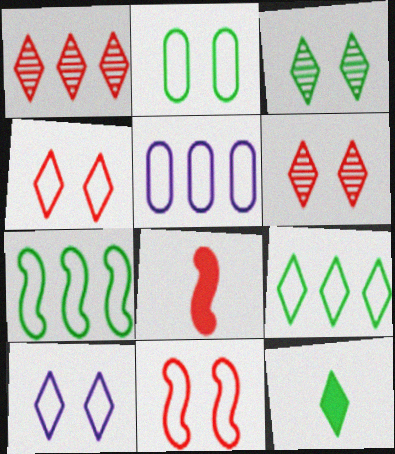[[1, 10, 12], 
[2, 10, 11], 
[3, 5, 8], 
[3, 9, 12]]